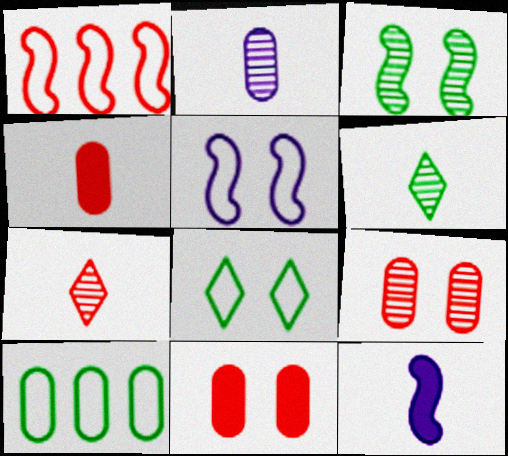[[1, 3, 12], 
[1, 7, 11], 
[2, 10, 11]]